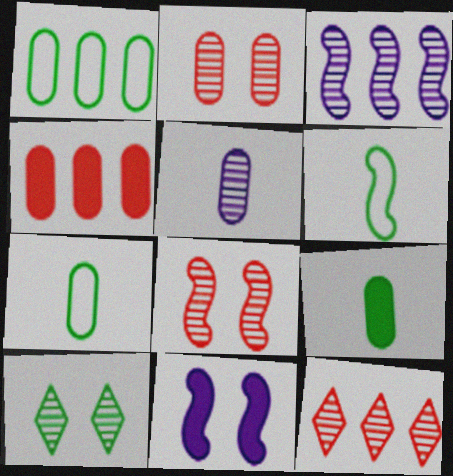[[7, 11, 12]]